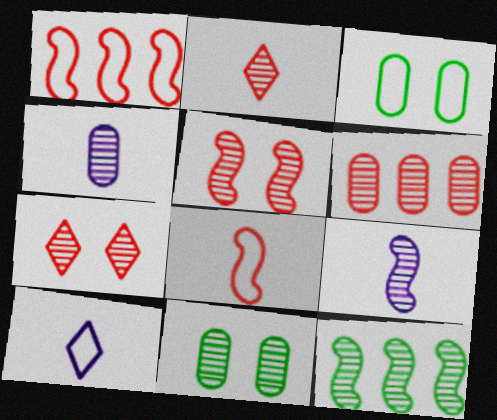[[1, 3, 10], 
[2, 5, 6], 
[4, 6, 11], 
[4, 7, 12], 
[5, 9, 12]]